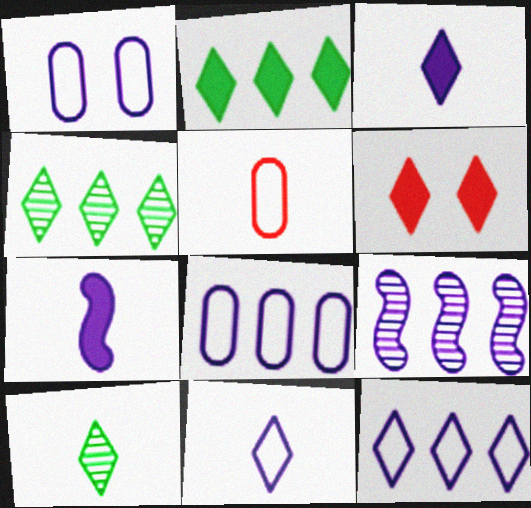[[1, 3, 9], 
[2, 3, 6], 
[4, 6, 11], 
[5, 7, 10], 
[6, 10, 12]]